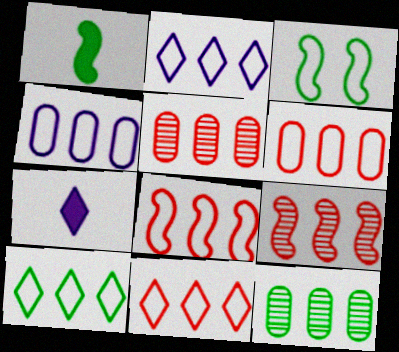[[2, 10, 11], 
[3, 5, 7], 
[4, 8, 10], 
[6, 8, 11]]